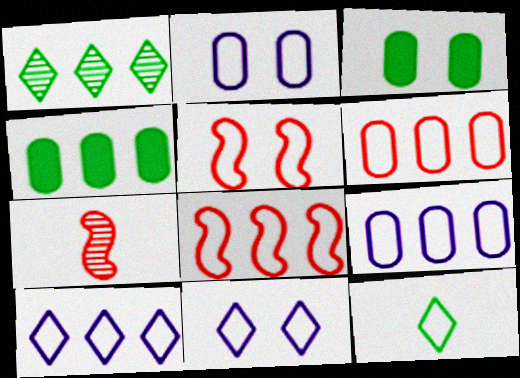[[2, 8, 12], 
[3, 7, 10], 
[4, 7, 11], 
[5, 9, 12]]